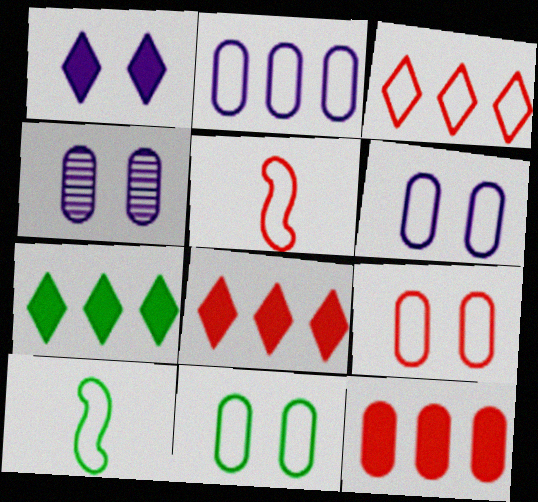[[3, 5, 9], 
[3, 6, 10], 
[4, 5, 7], 
[4, 8, 10], 
[6, 9, 11]]